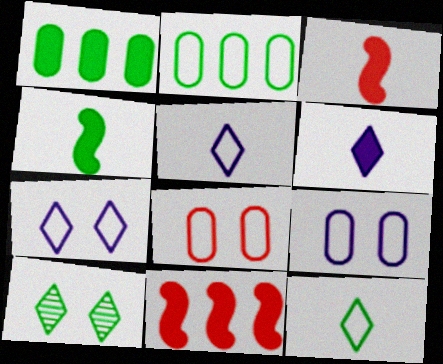[[2, 4, 10]]